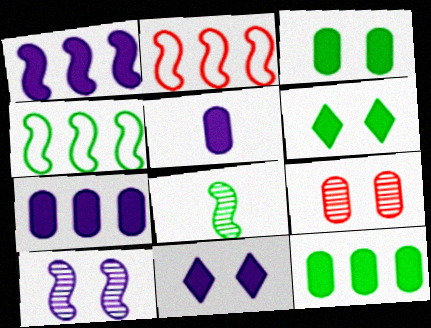[[1, 5, 11]]